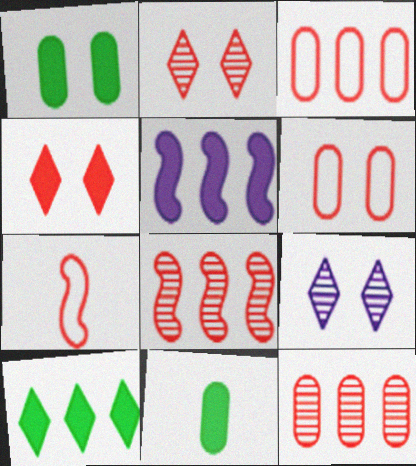[[4, 5, 11], 
[4, 7, 12]]